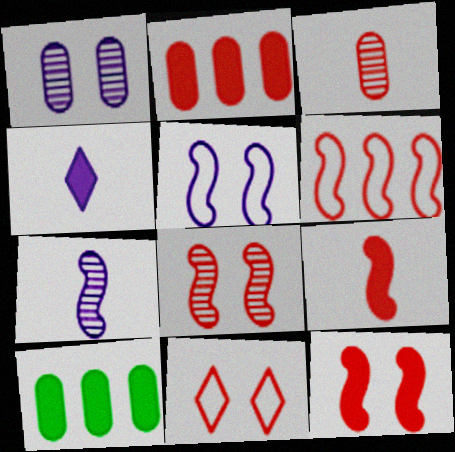[[4, 10, 12], 
[6, 8, 9], 
[7, 10, 11]]